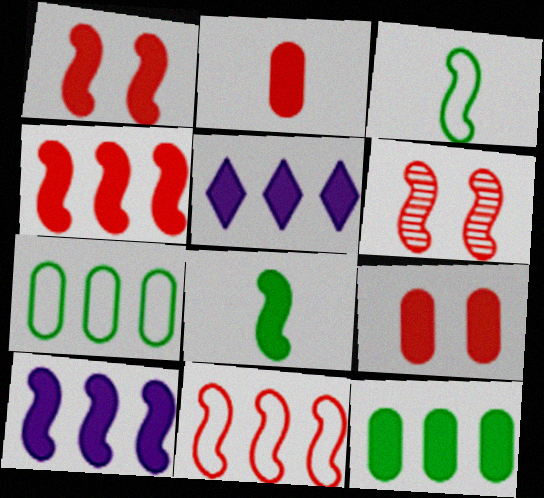[[1, 8, 10], 
[3, 6, 10], 
[4, 5, 12], 
[5, 8, 9]]